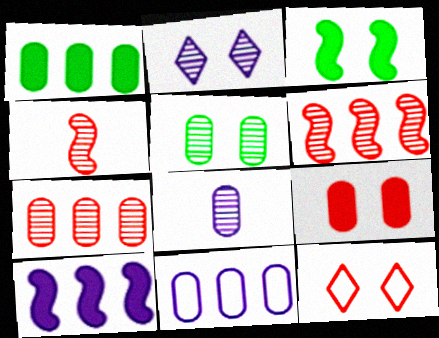[[1, 7, 11], 
[5, 7, 8]]